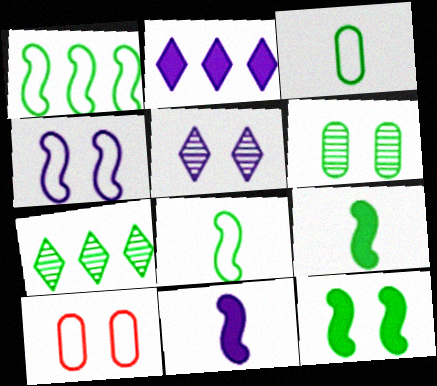[[3, 7, 12], 
[5, 10, 12], 
[7, 10, 11]]